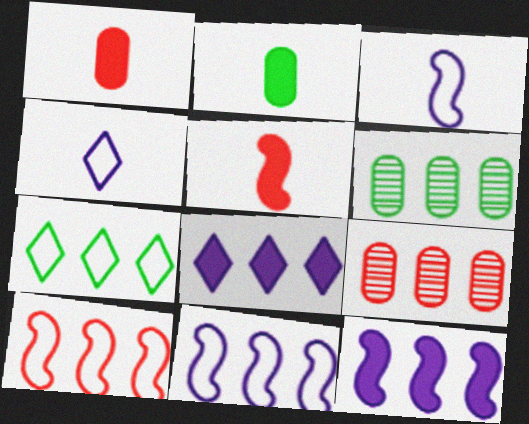[[6, 8, 10], 
[7, 9, 12]]